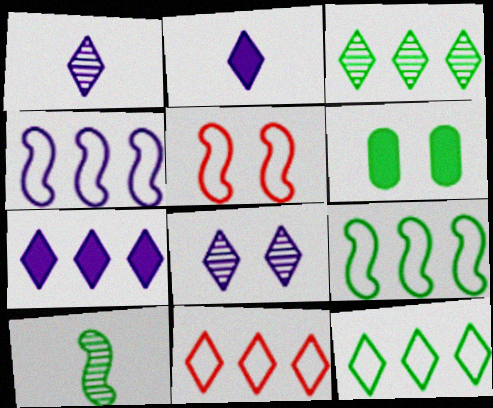[[3, 7, 11], 
[5, 6, 8], 
[6, 10, 12]]